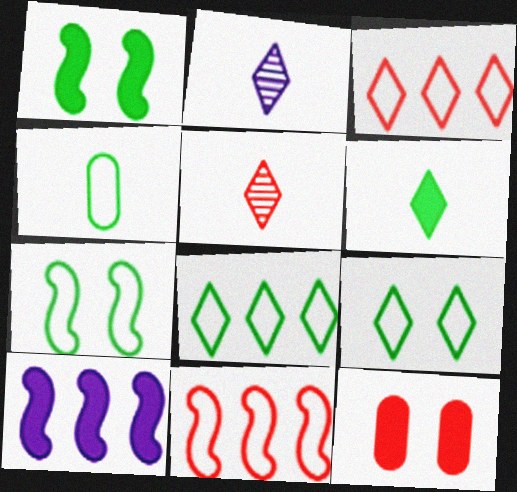[[4, 7, 8], 
[5, 11, 12], 
[6, 10, 12]]